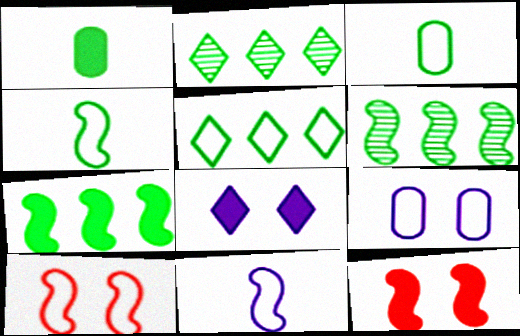[[6, 11, 12]]